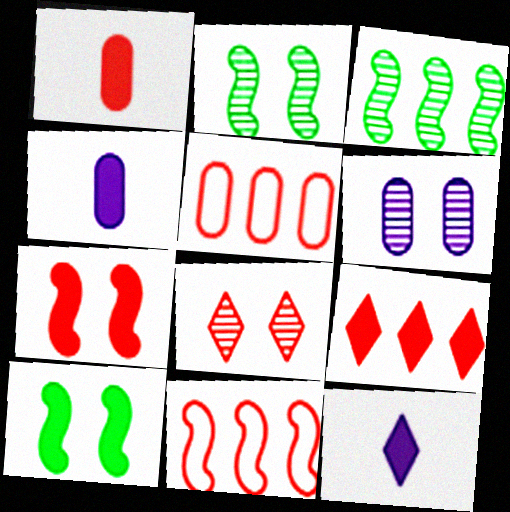[[1, 7, 9], 
[1, 8, 11], 
[2, 5, 12], 
[2, 6, 8], 
[4, 9, 10]]